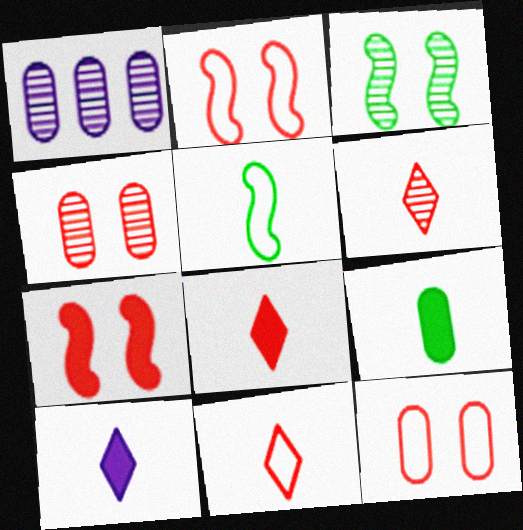[[1, 3, 6], 
[1, 9, 12], 
[6, 8, 11]]